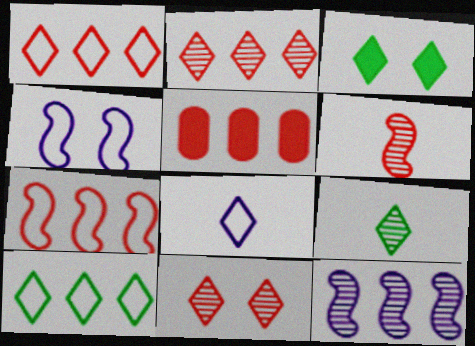[[2, 3, 8], 
[2, 5, 7], 
[3, 9, 10], 
[4, 5, 9], 
[5, 10, 12]]